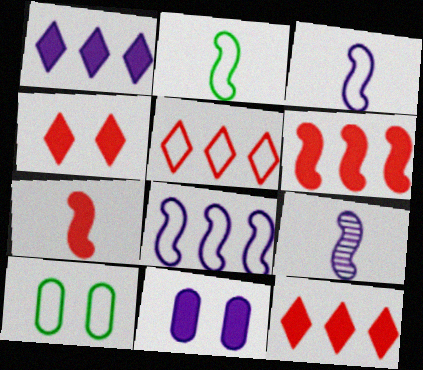[[2, 7, 9], 
[3, 5, 10], 
[9, 10, 12]]